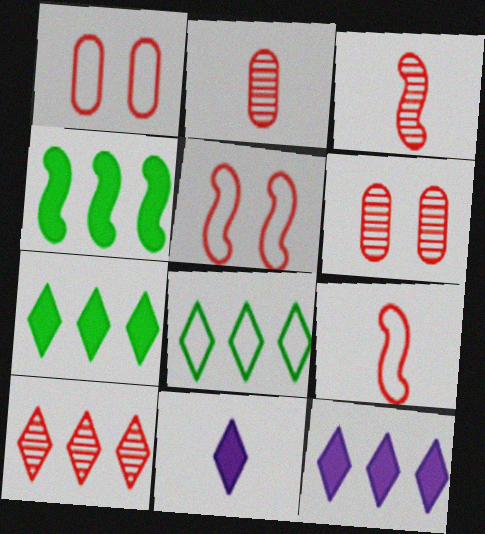[[3, 6, 10], 
[8, 10, 12]]